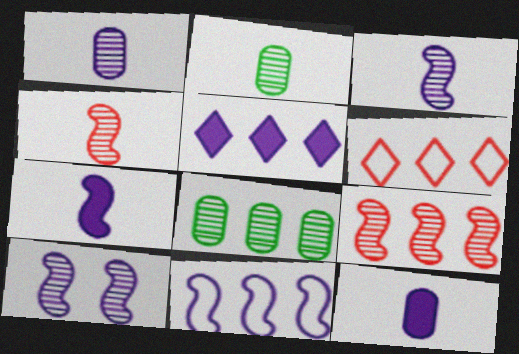[[7, 10, 11]]